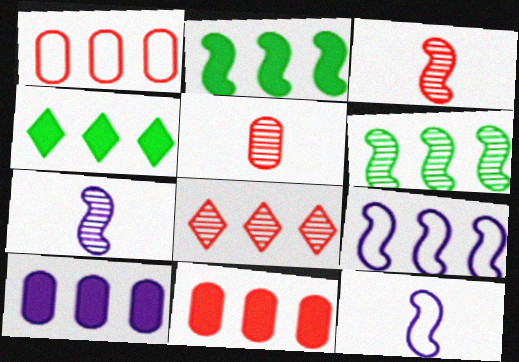[]